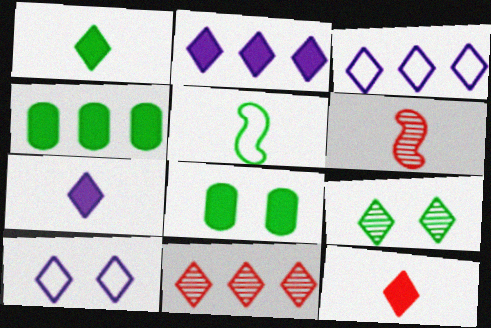[[1, 7, 12], 
[1, 10, 11], 
[3, 6, 8], 
[3, 9, 12], 
[4, 5, 9], 
[4, 6, 10]]